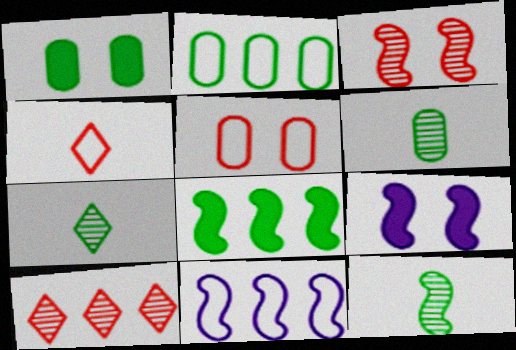[[1, 2, 6], 
[6, 7, 12]]